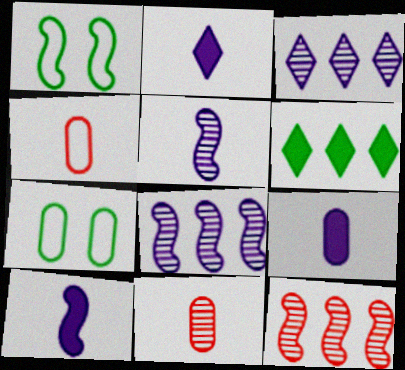[[1, 10, 12], 
[2, 7, 12], 
[2, 9, 10]]